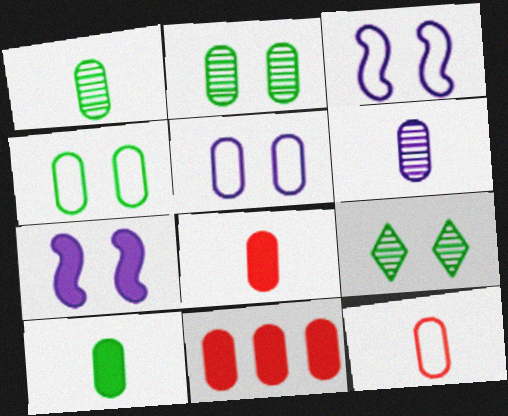[[1, 5, 11], 
[4, 6, 11], 
[6, 10, 12]]